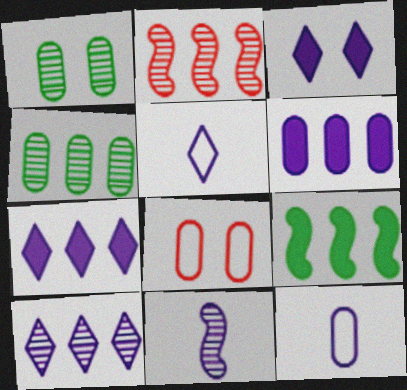[[2, 4, 10], 
[3, 5, 10]]